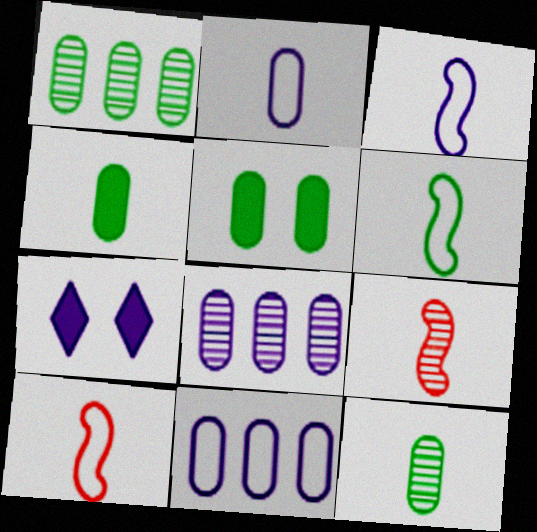[[1, 7, 10], 
[3, 6, 10], 
[3, 7, 8]]